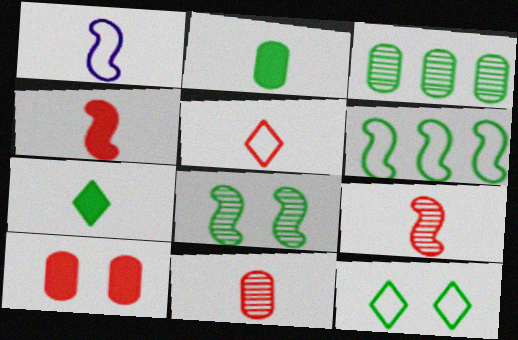[[1, 7, 11], 
[4, 5, 11]]